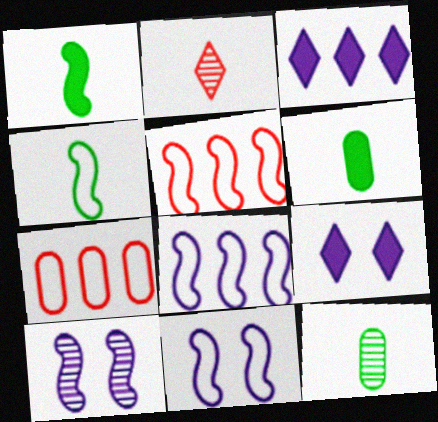[[1, 5, 10], 
[4, 5, 11], 
[5, 9, 12]]